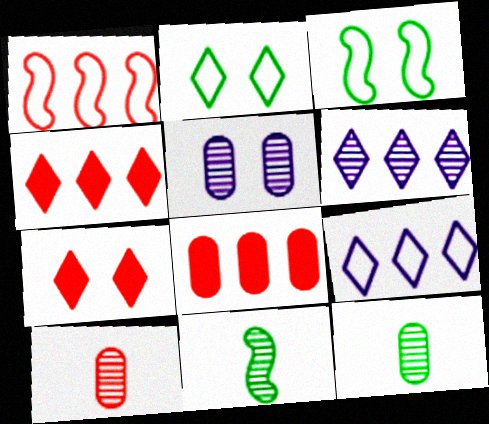[[1, 7, 10], 
[3, 5, 7]]